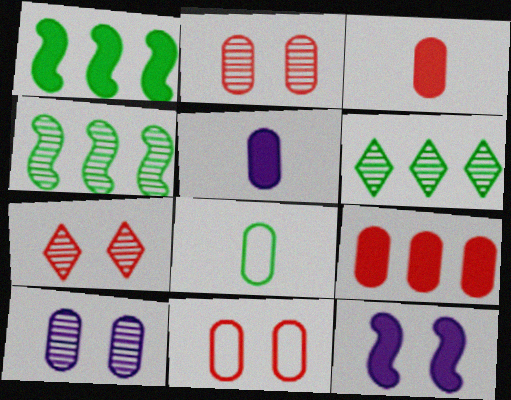[[8, 9, 10]]